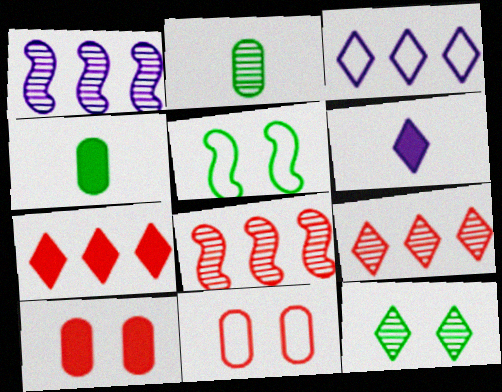[]